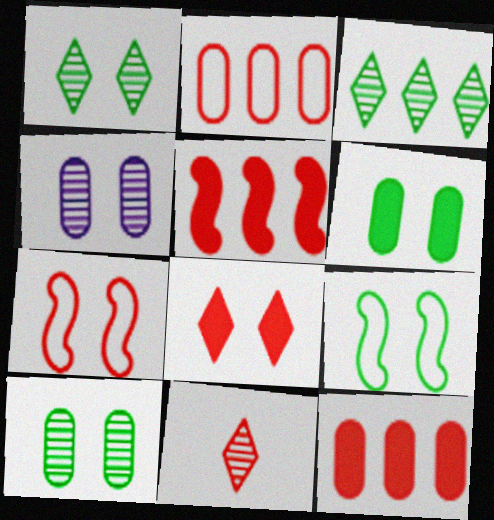[[1, 6, 9], 
[4, 8, 9], 
[7, 11, 12]]